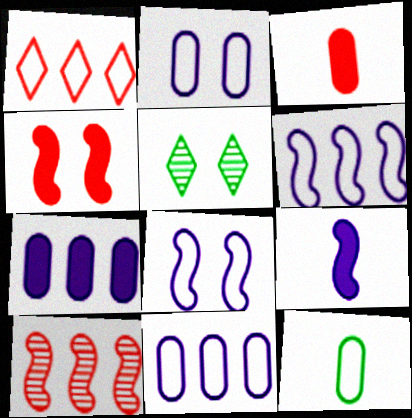[[1, 8, 12], 
[2, 4, 5], 
[3, 5, 6]]